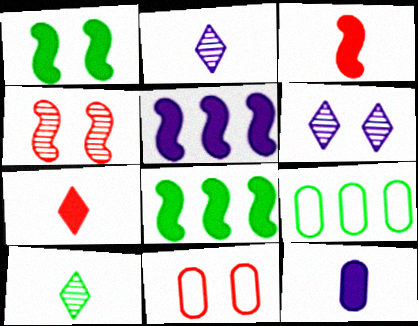[[1, 3, 5], 
[1, 6, 11], 
[1, 9, 10], 
[2, 8, 11], 
[3, 6, 9], 
[5, 10, 11]]